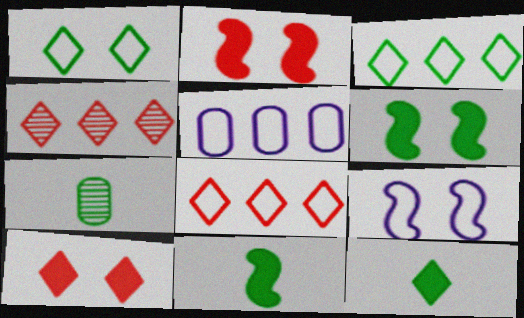[[3, 6, 7]]